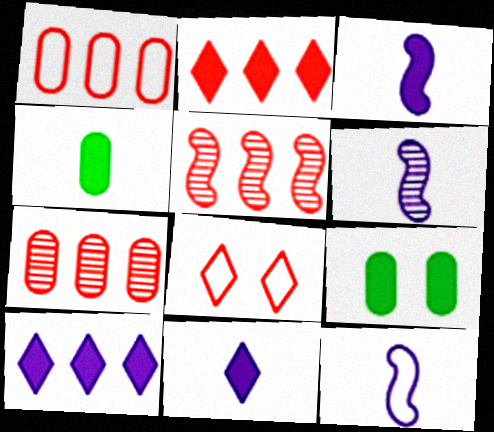[[1, 2, 5], 
[2, 3, 9], 
[3, 6, 12]]